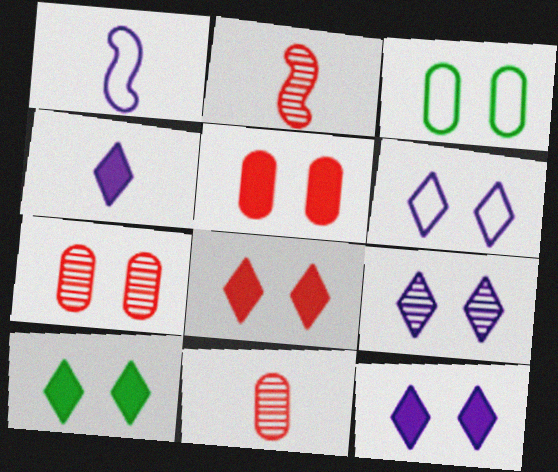[[6, 9, 12], 
[8, 10, 12]]